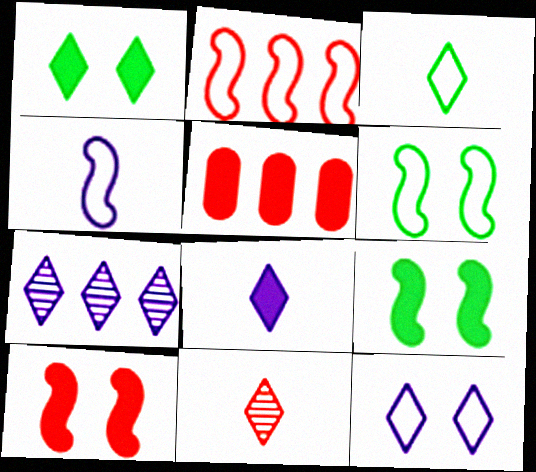[[2, 4, 6], 
[3, 8, 11], 
[5, 8, 9], 
[7, 8, 12]]